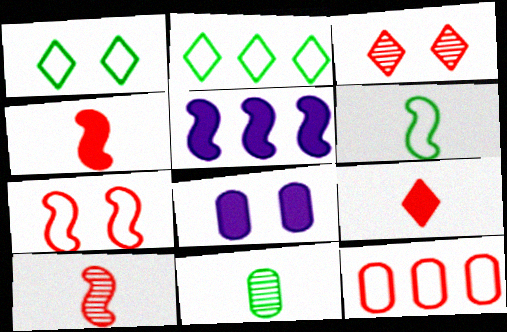[[2, 8, 10], 
[3, 4, 12], 
[8, 11, 12]]